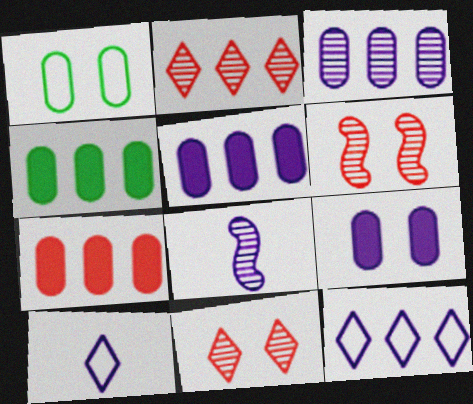[[4, 5, 7], 
[4, 6, 10], 
[8, 9, 12]]